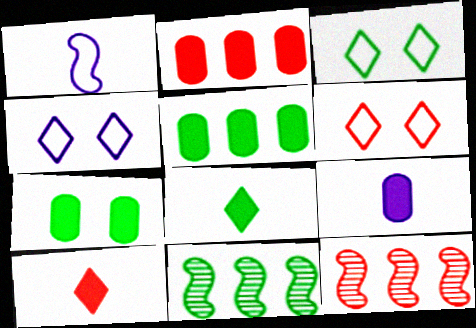[[2, 7, 9], 
[3, 4, 6], 
[3, 9, 12], 
[6, 9, 11]]